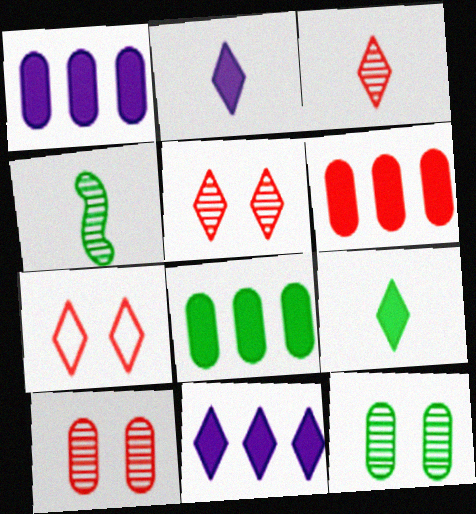[[1, 4, 7], 
[1, 6, 8]]